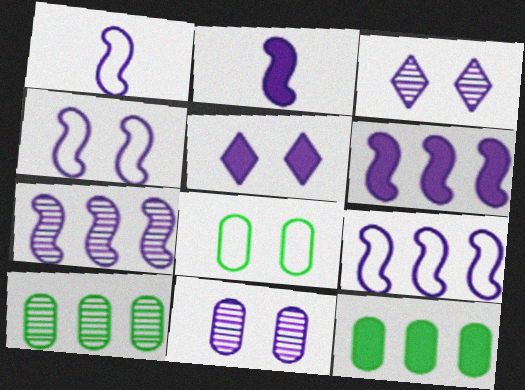[[1, 4, 9], 
[2, 4, 7], 
[4, 5, 11], 
[6, 7, 9]]